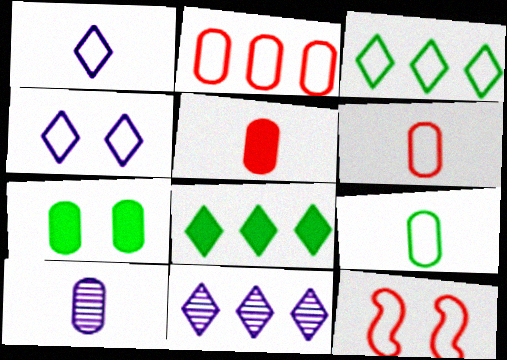[[2, 7, 10], 
[5, 9, 10], 
[8, 10, 12]]